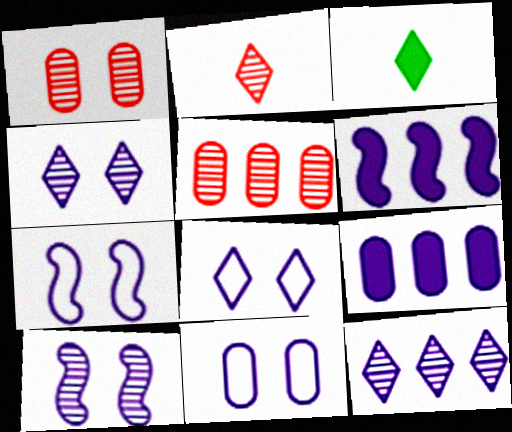[[3, 5, 7], 
[7, 8, 11]]